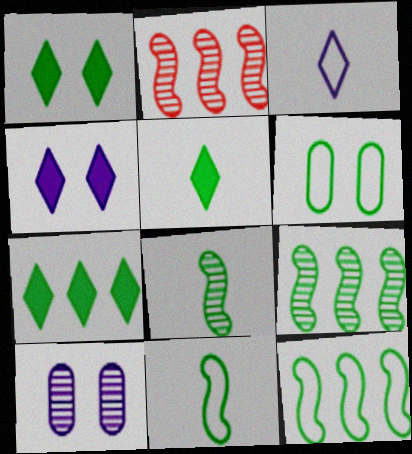[[1, 5, 7], 
[5, 6, 9], 
[6, 7, 8]]